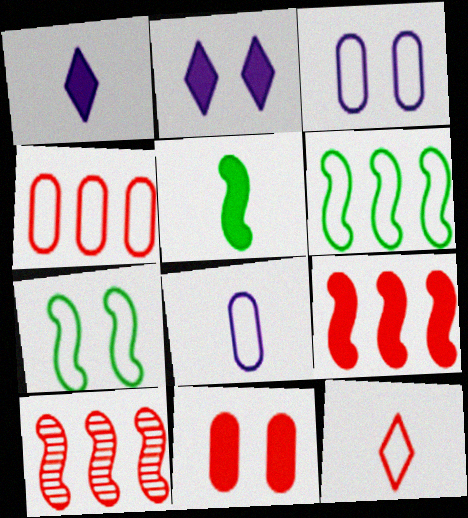[[3, 6, 12], 
[10, 11, 12]]